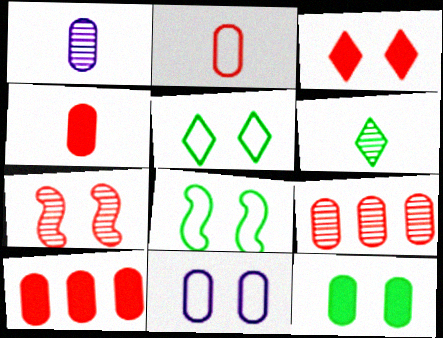[]